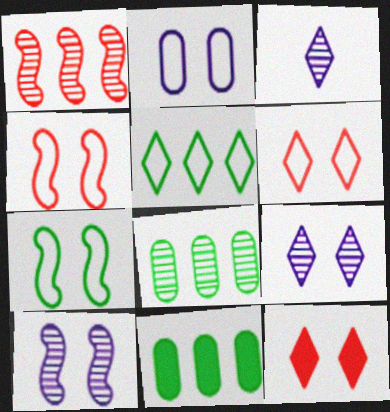[[2, 6, 7], 
[3, 4, 11], 
[3, 5, 12]]